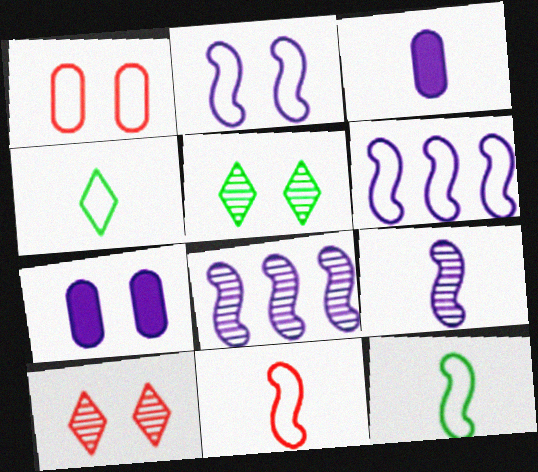[[1, 4, 6]]